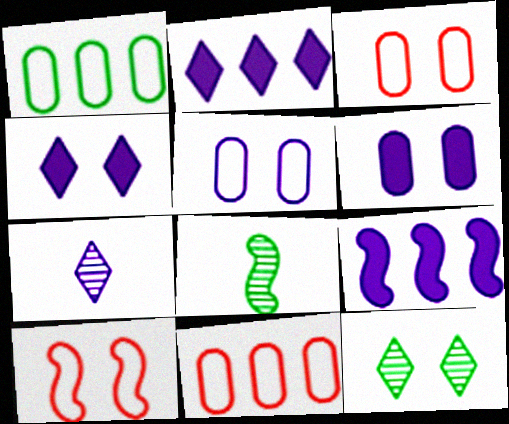[[2, 3, 8], 
[4, 8, 11], 
[5, 7, 9], 
[6, 10, 12], 
[8, 9, 10]]